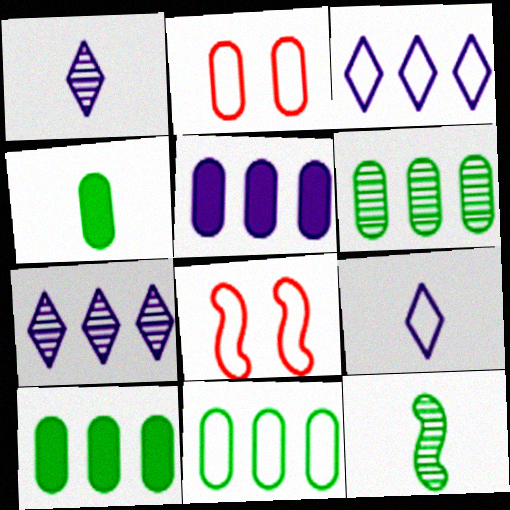[[1, 8, 10], 
[4, 7, 8], 
[6, 10, 11], 
[8, 9, 11]]